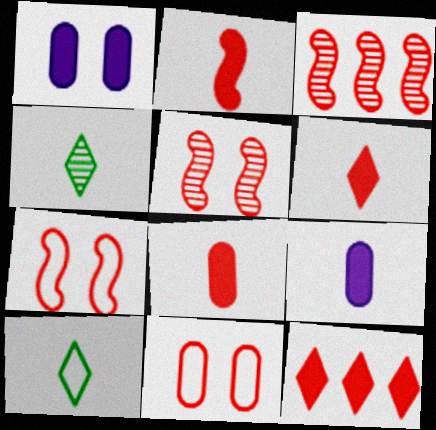[[1, 3, 10], 
[2, 3, 7], 
[2, 6, 8], 
[3, 6, 11]]